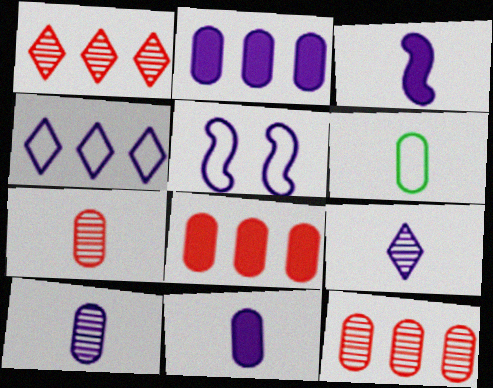[[2, 5, 9], 
[6, 7, 11]]